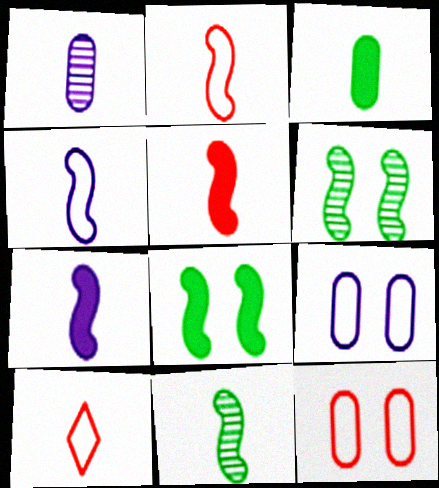[[2, 7, 11], 
[4, 5, 11]]